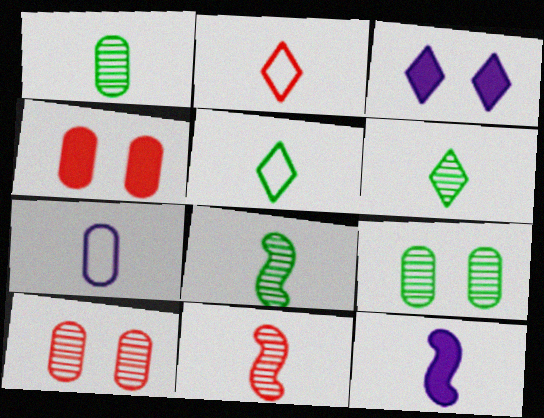[[1, 2, 12], 
[1, 6, 8]]